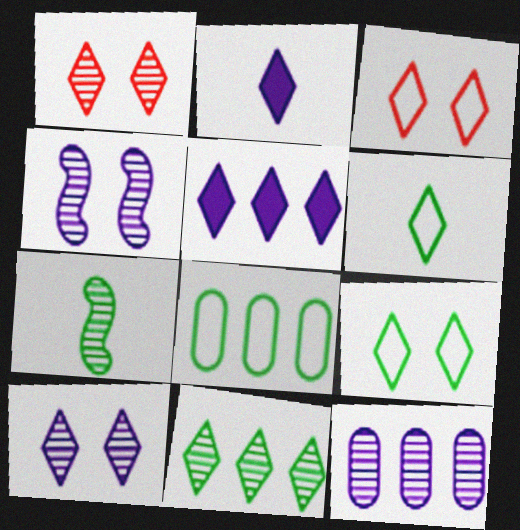[[1, 5, 6], 
[1, 7, 12], 
[2, 3, 11]]